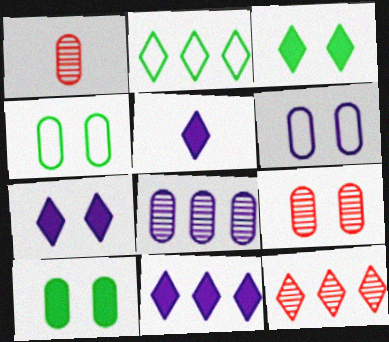[[2, 11, 12], 
[5, 7, 11], 
[6, 9, 10]]